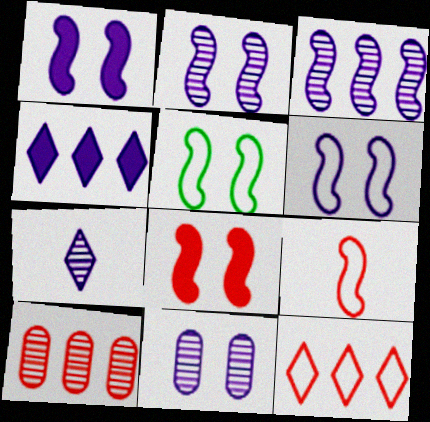[[1, 2, 6], 
[2, 5, 8], 
[3, 7, 11]]